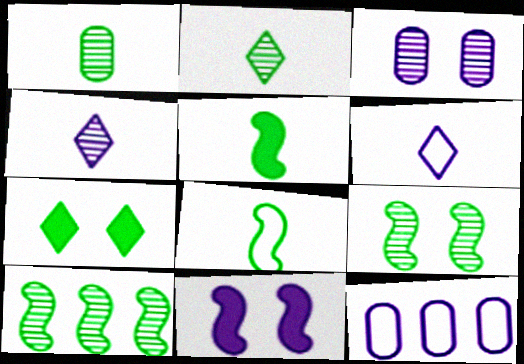[[4, 11, 12]]